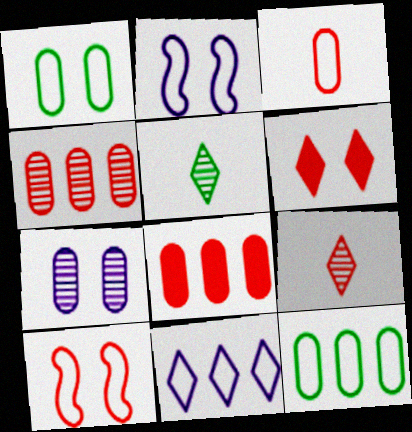[[2, 5, 8], 
[5, 6, 11], 
[8, 9, 10]]